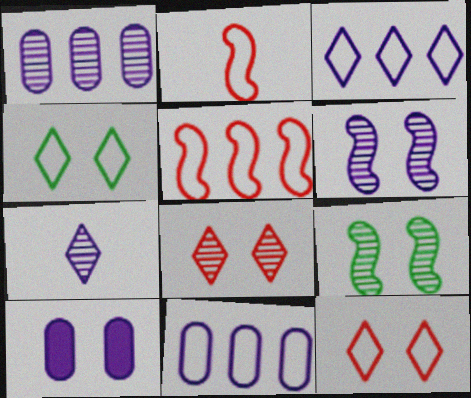[[1, 6, 7], 
[2, 4, 11], 
[9, 10, 12]]